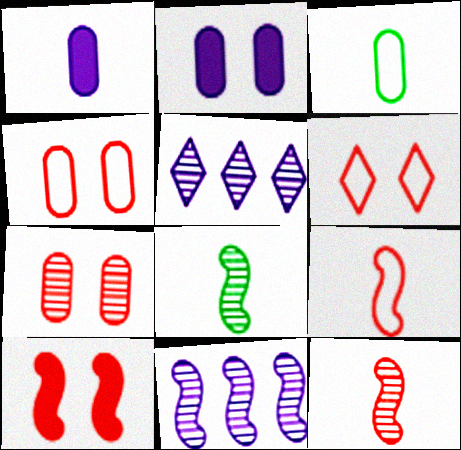[[3, 5, 10], 
[5, 7, 8], 
[6, 7, 10]]